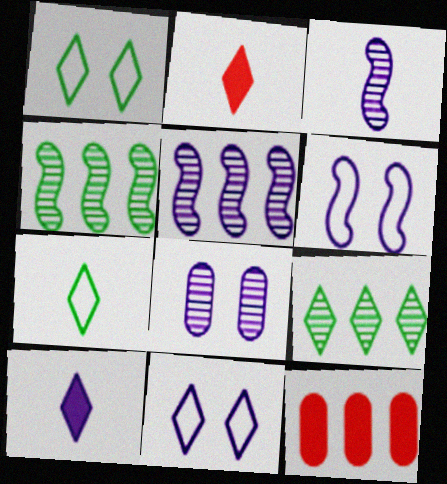[[1, 3, 12], 
[2, 9, 11]]